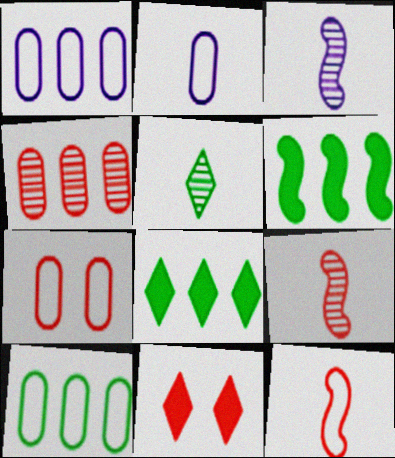[[2, 7, 10], 
[3, 7, 8], 
[3, 10, 11], 
[4, 11, 12]]